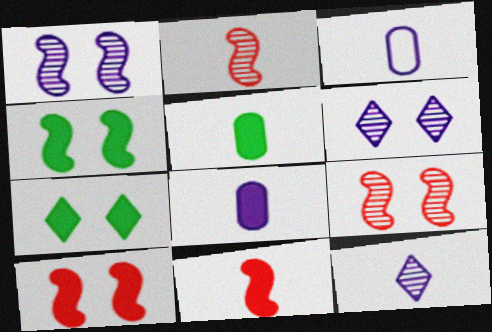[]